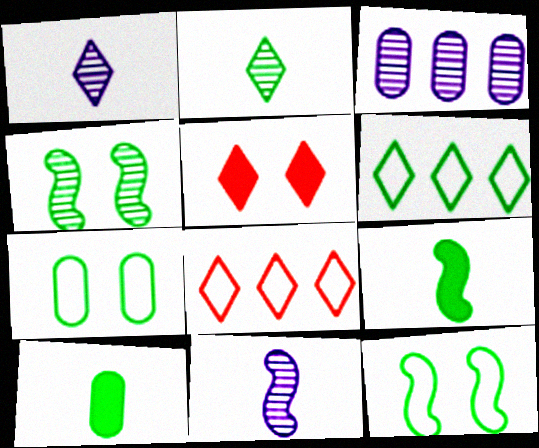[[1, 5, 6], 
[4, 6, 10]]